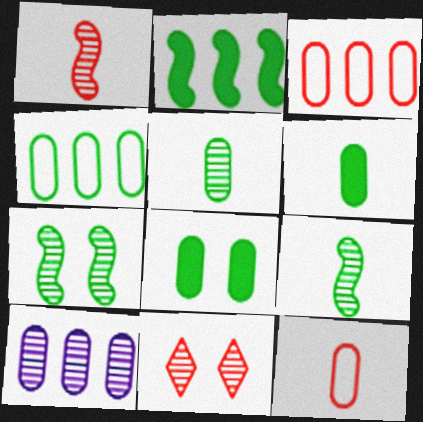[[4, 5, 8], 
[8, 10, 12], 
[9, 10, 11]]